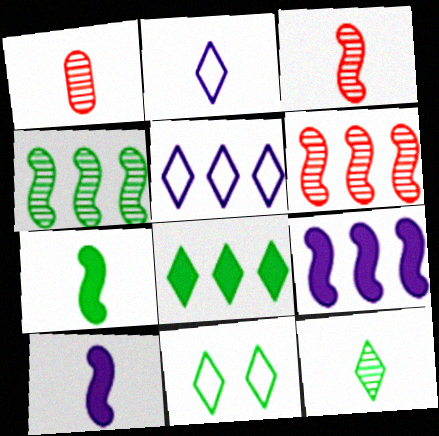[[1, 2, 7], 
[1, 9, 11], 
[8, 11, 12]]